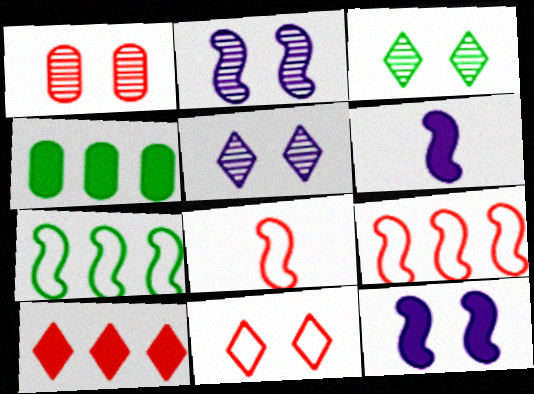[[1, 2, 3], 
[1, 8, 10], 
[4, 5, 8]]